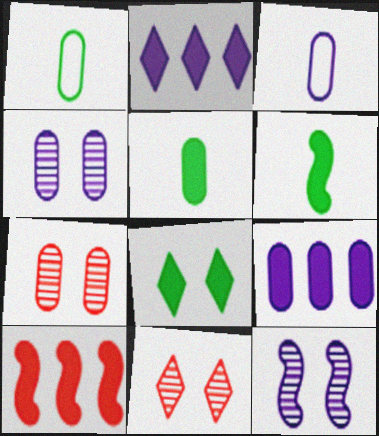[[1, 7, 9], 
[2, 3, 12], 
[3, 4, 9]]